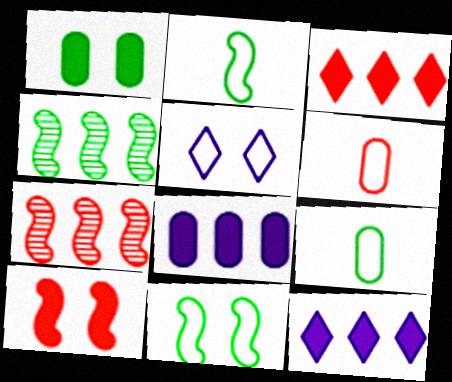[]